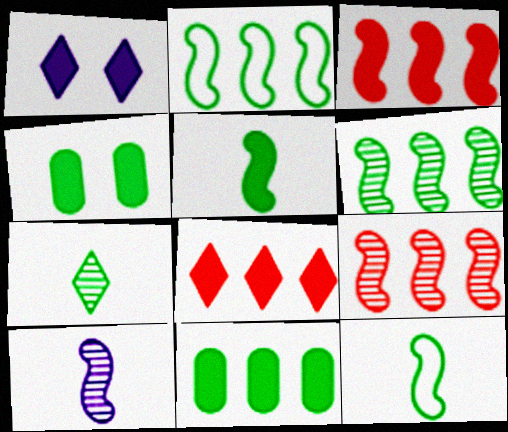[[2, 4, 7]]